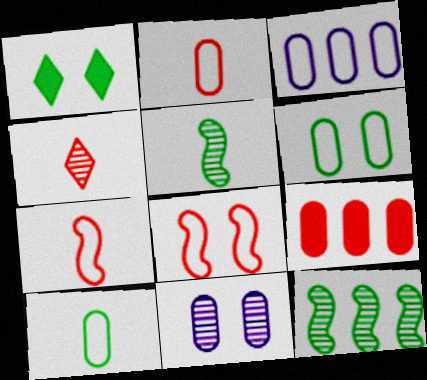[[1, 8, 11], 
[1, 10, 12], 
[2, 3, 6], 
[4, 8, 9], 
[4, 11, 12], 
[9, 10, 11]]